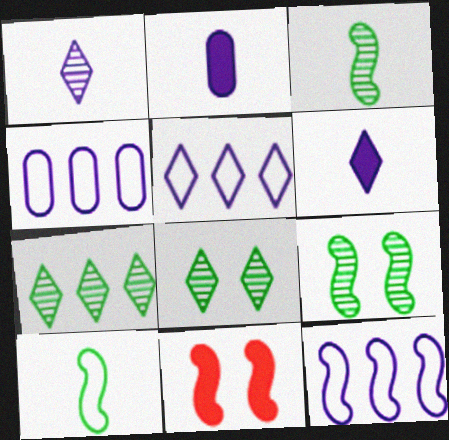[[3, 11, 12], 
[4, 5, 12]]